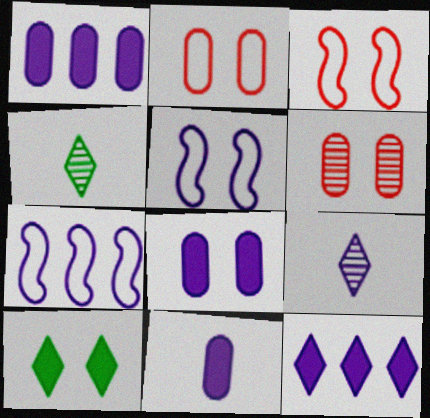[[1, 3, 4], 
[1, 5, 9], 
[1, 8, 11], 
[5, 6, 10], 
[7, 8, 9]]